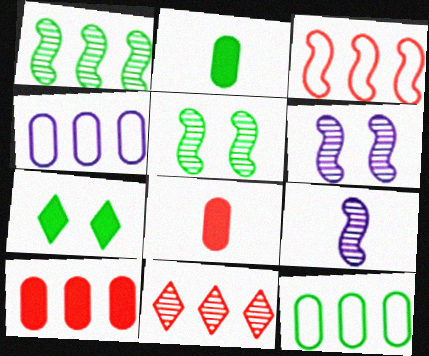[[3, 10, 11]]